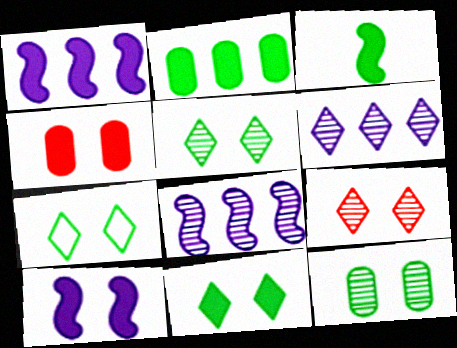[[2, 3, 11], 
[4, 10, 11], 
[5, 7, 11]]